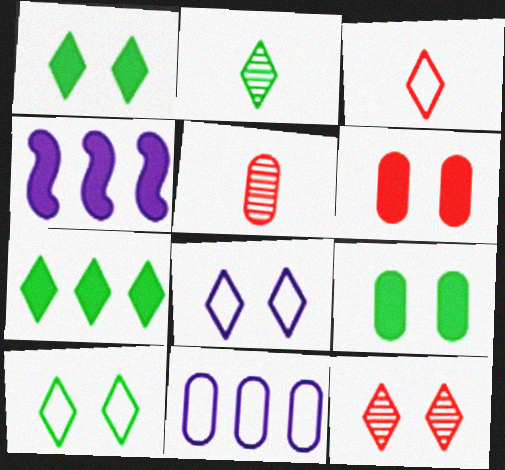[[1, 8, 12], 
[2, 7, 10], 
[4, 5, 10], 
[5, 9, 11]]